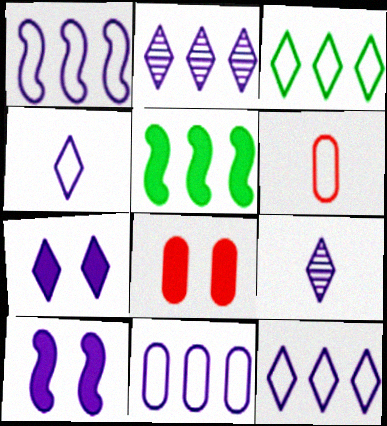[[1, 11, 12], 
[2, 4, 7], 
[7, 9, 12], 
[9, 10, 11]]